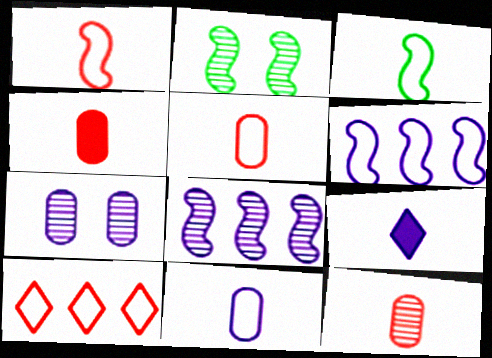[[3, 9, 12], 
[4, 5, 12], 
[6, 7, 9]]